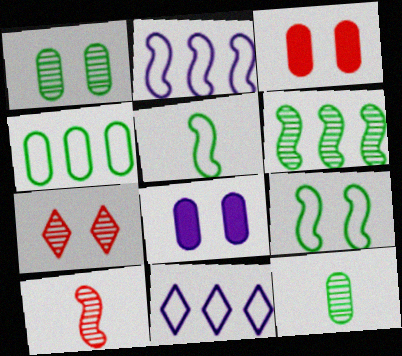[[7, 8, 9]]